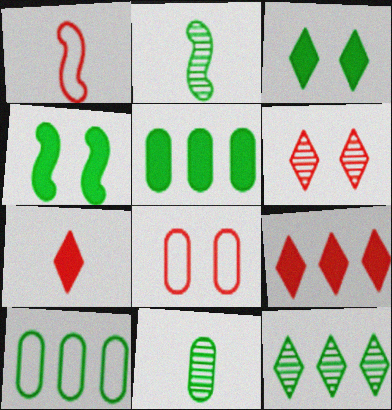[[2, 3, 10]]